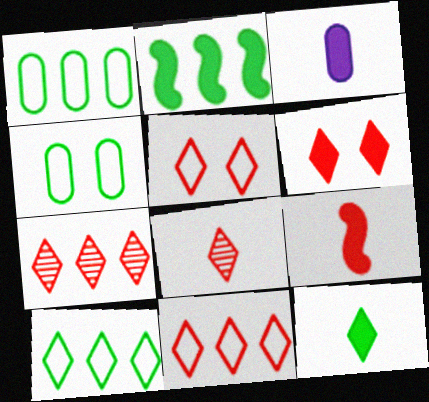[[2, 3, 6], 
[3, 9, 12], 
[6, 8, 11]]